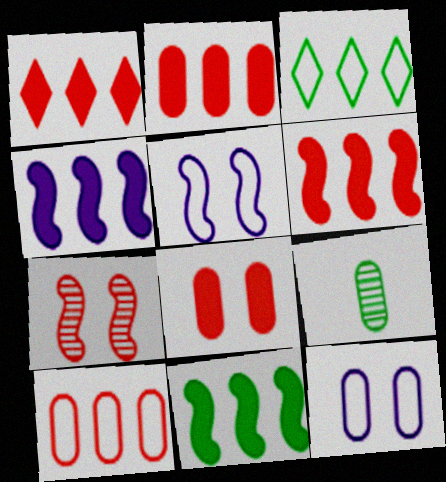[[1, 2, 6], 
[1, 5, 9], 
[2, 9, 12], 
[4, 6, 11]]